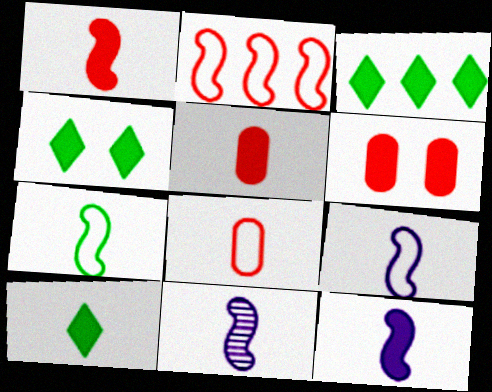[[1, 7, 11], 
[3, 4, 10], 
[3, 6, 12], 
[5, 10, 12], 
[8, 10, 11], 
[9, 11, 12]]